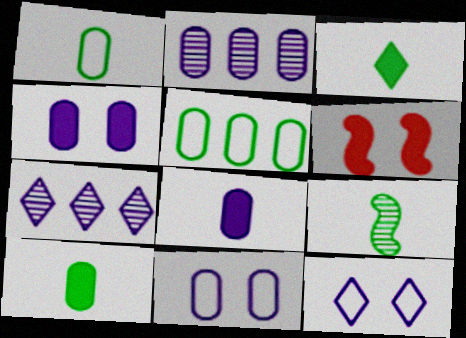[[1, 3, 9], 
[1, 6, 7], 
[2, 8, 11]]